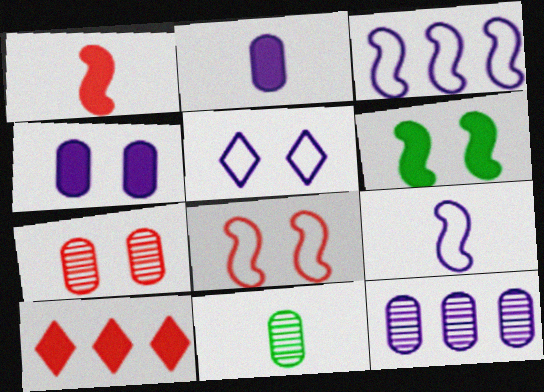[[2, 6, 10], 
[5, 6, 7], 
[7, 11, 12]]